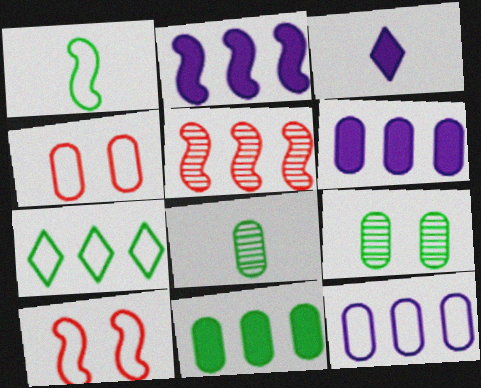[[4, 6, 8], 
[5, 6, 7]]